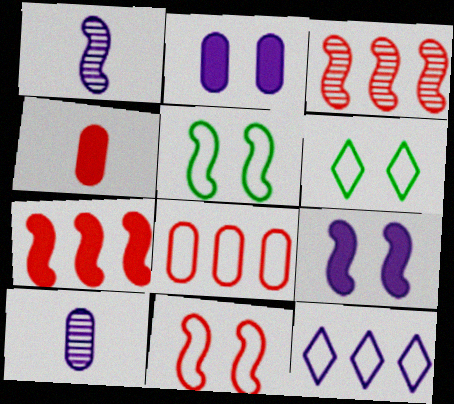[[1, 2, 12], 
[1, 5, 7], 
[6, 7, 10], 
[9, 10, 12]]